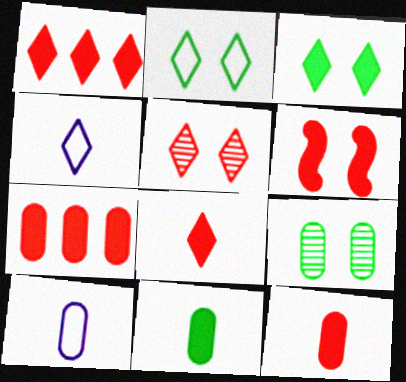[[1, 6, 12], 
[6, 7, 8], 
[7, 9, 10]]